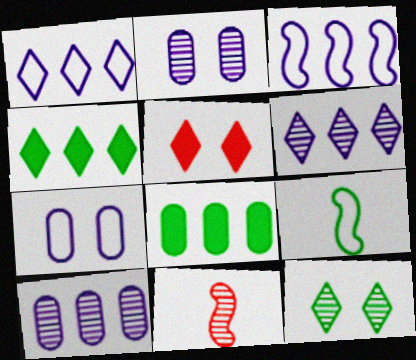[[4, 7, 11], 
[5, 9, 10], 
[8, 9, 12], 
[10, 11, 12]]